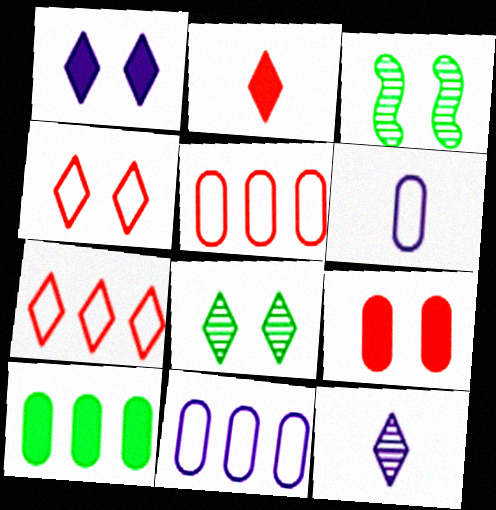[[1, 4, 8], 
[2, 3, 11]]